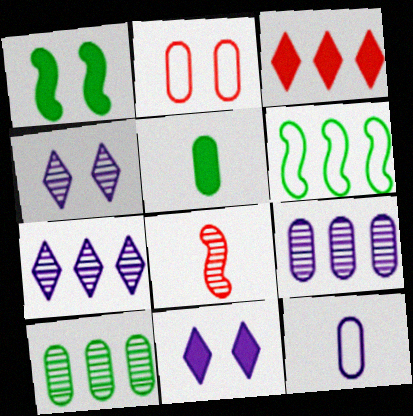[[1, 2, 4], 
[2, 3, 8], 
[2, 5, 9], 
[3, 6, 9], 
[4, 8, 10]]